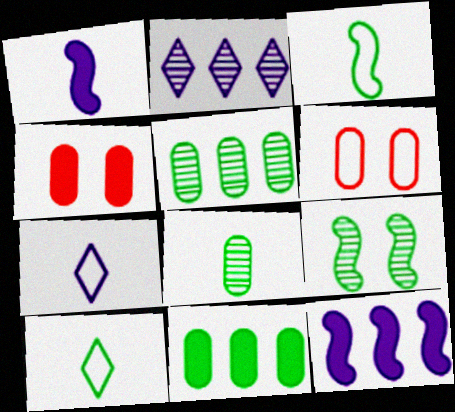[[2, 3, 4], 
[9, 10, 11]]